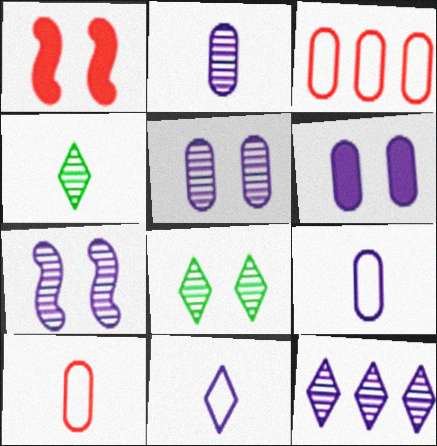[[2, 7, 12]]